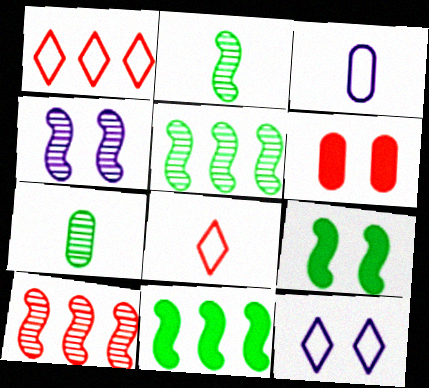[[2, 4, 10], 
[6, 8, 10]]